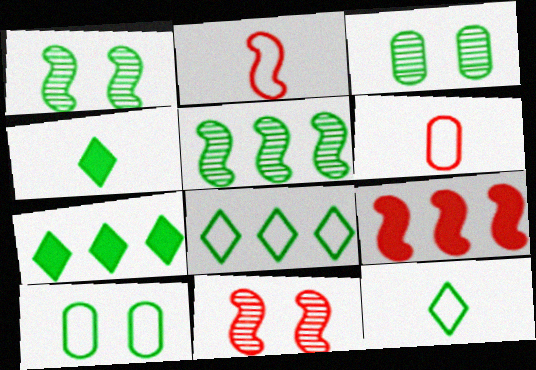[[2, 9, 11], 
[4, 5, 10]]